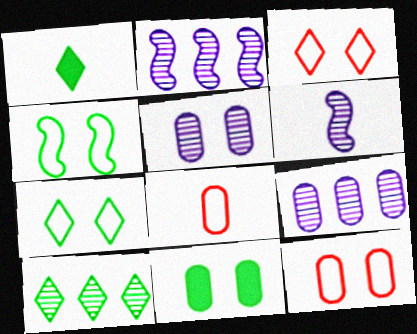[[1, 2, 12], 
[1, 6, 8], 
[1, 7, 10], 
[5, 11, 12], 
[8, 9, 11]]